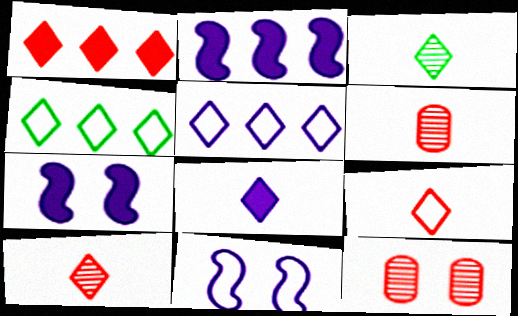[[3, 8, 9], 
[4, 6, 7]]